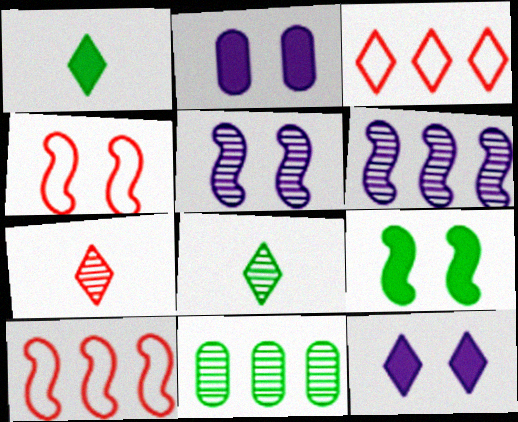[[2, 8, 10], 
[3, 8, 12], 
[4, 5, 9], 
[5, 7, 11]]